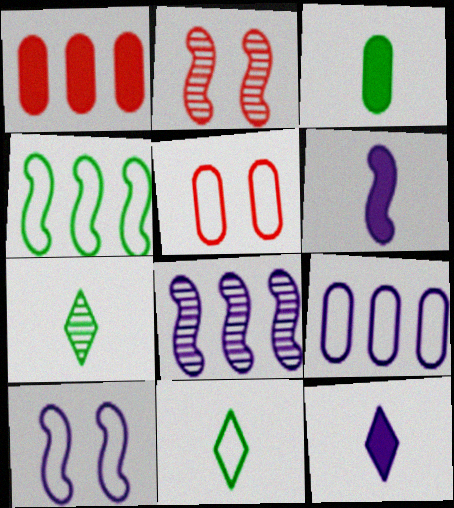[[1, 7, 10], 
[2, 4, 6], 
[6, 8, 10]]